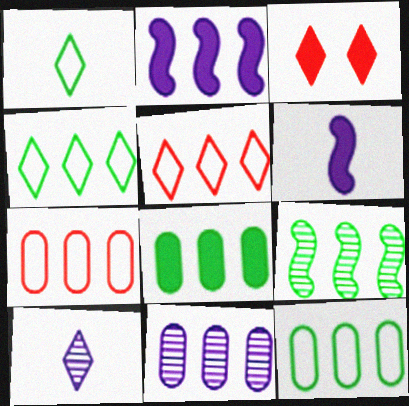[[3, 4, 10], 
[3, 6, 8], 
[4, 8, 9], 
[7, 8, 11]]